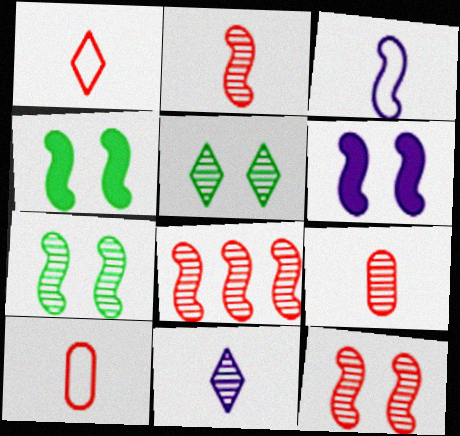[[2, 8, 12], 
[3, 4, 8]]